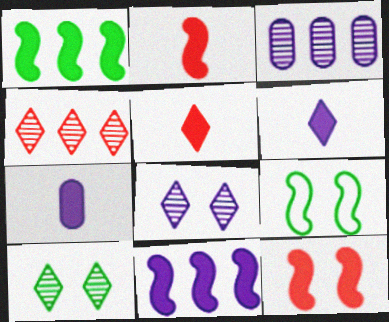[[3, 5, 9], 
[4, 7, 9]]